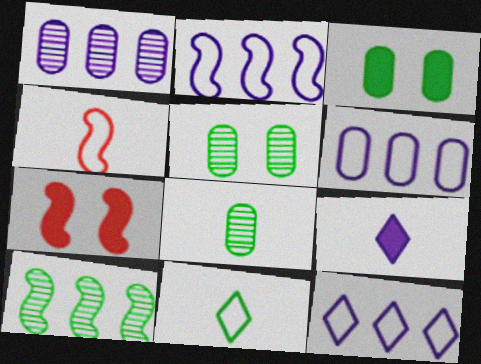[[1, 7, 11], 
[2, 6, 12], 
[3, 10, 11], 
[4, 8, 9], 
[7, 8, 12]]